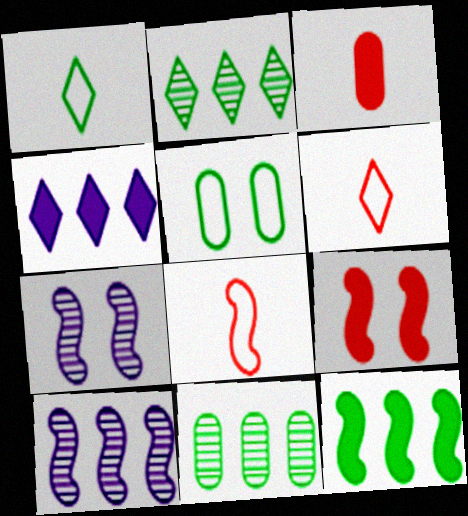[[7, 8, 12]]